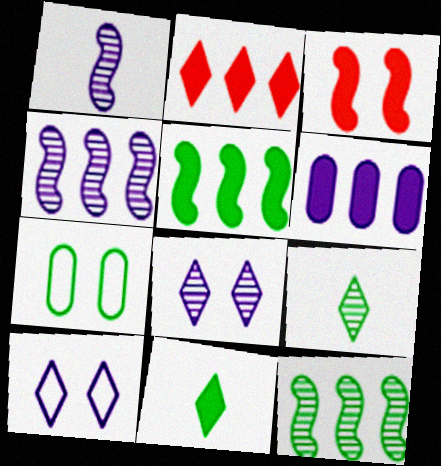[[1, 2, 7], 
[1, 6, 10], 
[2, 5, 6], 
[2, 9, 10], 
[3, 6, 11], 
[3, 7, 8], 
[5, 7, 9], 
[7, 11, 12]]